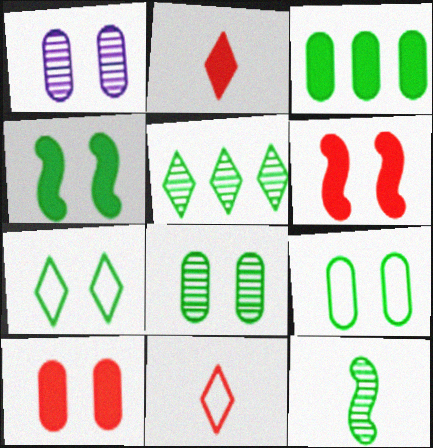[[1, 6, 7], 
[1, 9, 10], 
[3, 7, 12], 
[4, 7, 8], 
[5, 8, 12]]